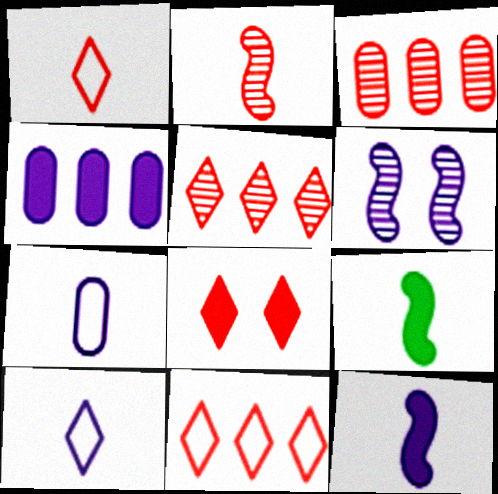[[1, 5, 8], 
[4, 6, 10], 
[4, 8, 9]]